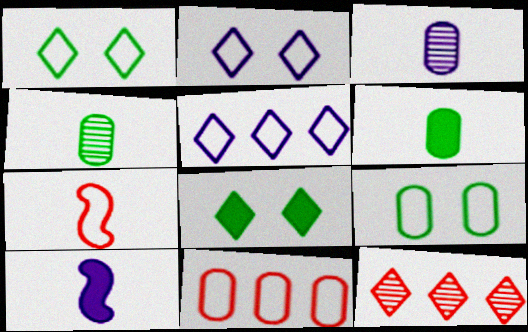[[5, 7, 9], 
[9, 10, 12]]